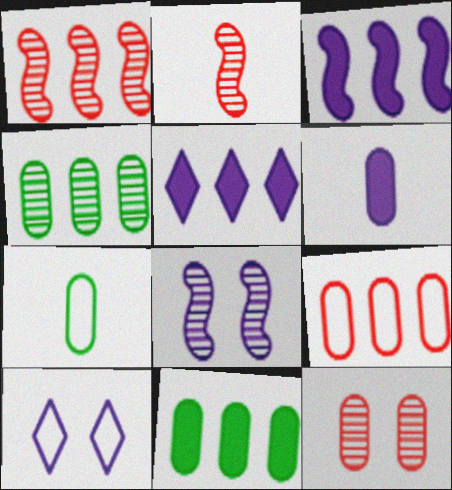[[2, 10, 11]]